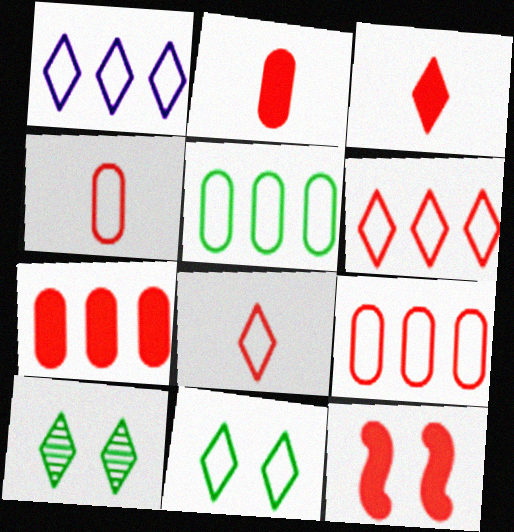[[1, 3, 10], 
[1, 8, 11], 
[3, 7, 12]]